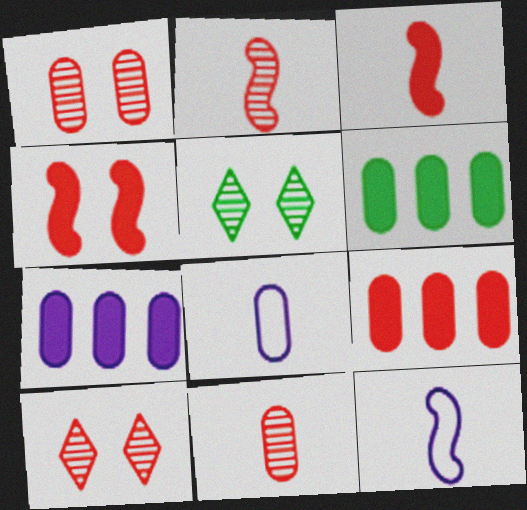[[1, 6, 8], 
[5, 9, 12], 
[6, 7, 9], 
[6, 10, 12]]